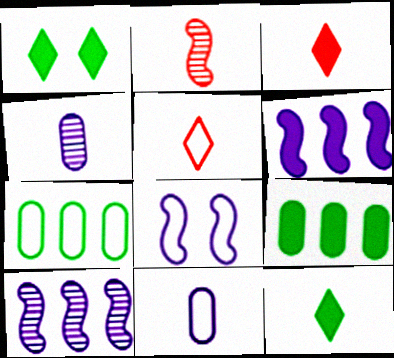[[2, 11, 12], 
[5, 7, 8]]